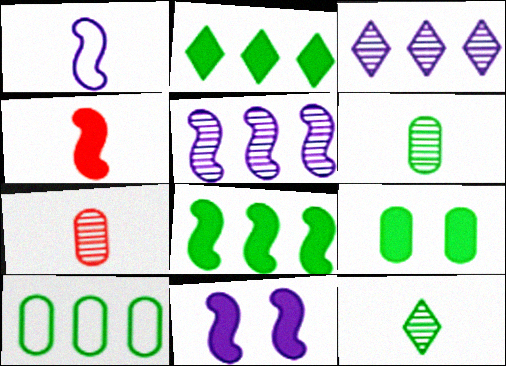[[1, 5, 11], 
[4, 8, 11], 
[6, 9, 10]]